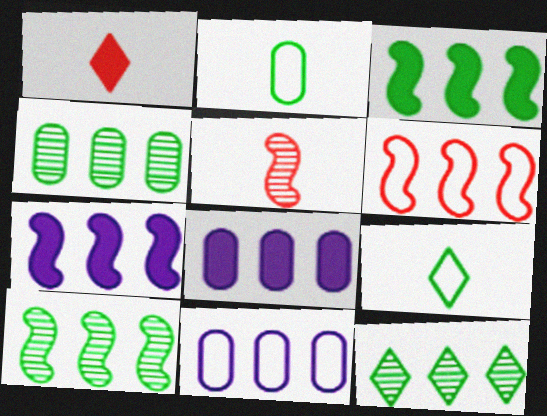[[4, 10, 12], 
[6, 7, 10], 
[6, 8, 12]]